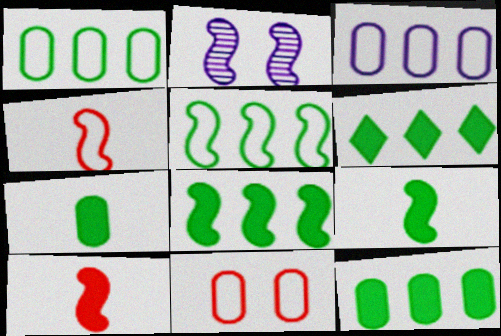[[2, 4, 8], 
[2, 5, 10], 
[6, 8, 12]]